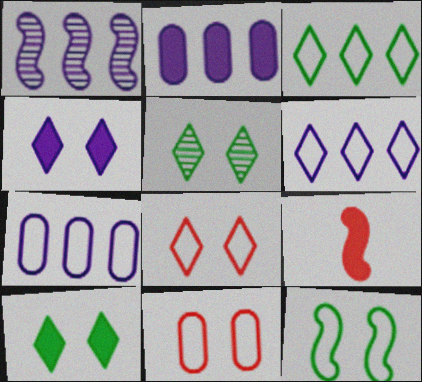[[1, 2, 6], 
[1, 9, 12], 
[2, 9, 10], 
[4, 5, 8], 
[5, 7, 9]]